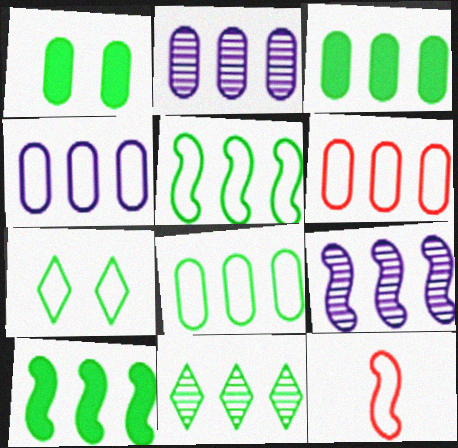[[2, 3, 6], 
[3, 5, 11], 
[4, 6, 8], 
[4, 7, 12], 
[8, 10, 11]]